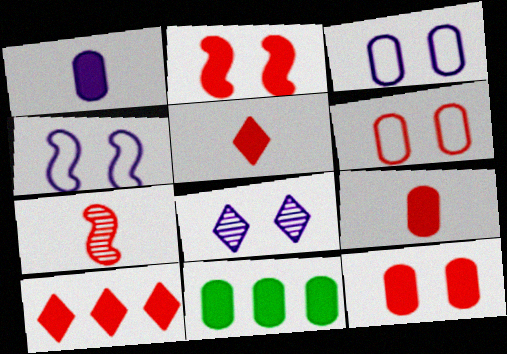[[1, 11, 12], 
[2, 9, 10], 
[6, 7, 10]]